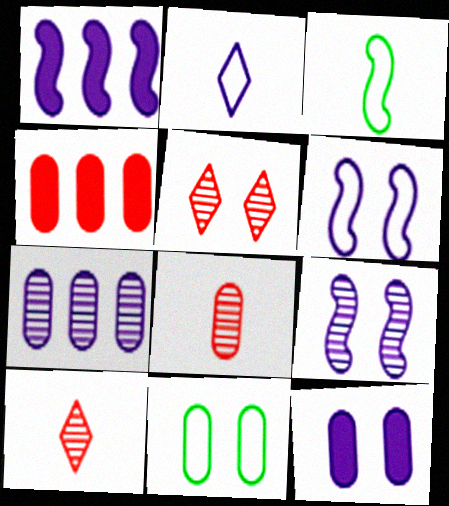[[1, 10, 11]]